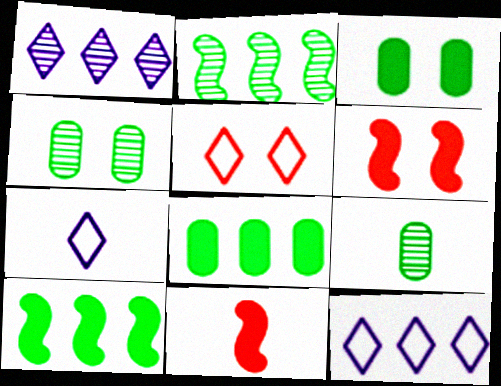[[4, 11, 12], 
[6, 9, 12], 
[7, 9, 11]]